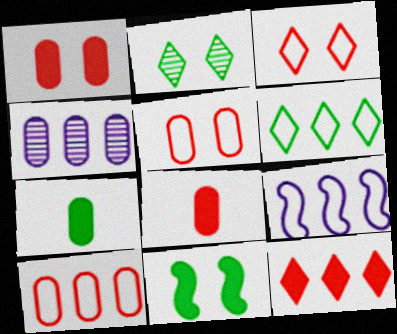[[2, 8, 9], 
[4, 5, 7], 
[6, 9, 10]]